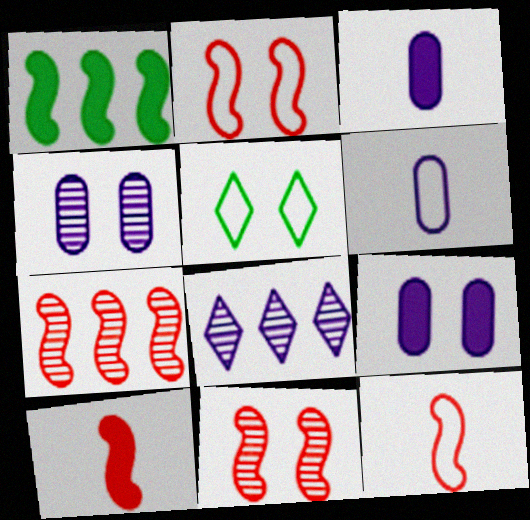[[2, 7, 10], 
[3, 5, 7], 
[5, 9, 11]]